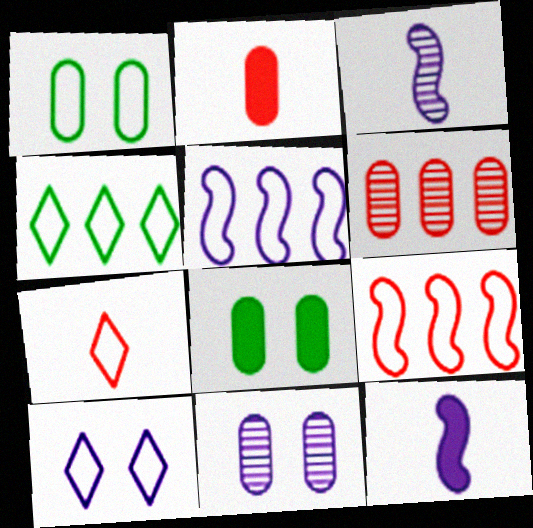[[1, 5, 7], 
[4, 7, 10]]